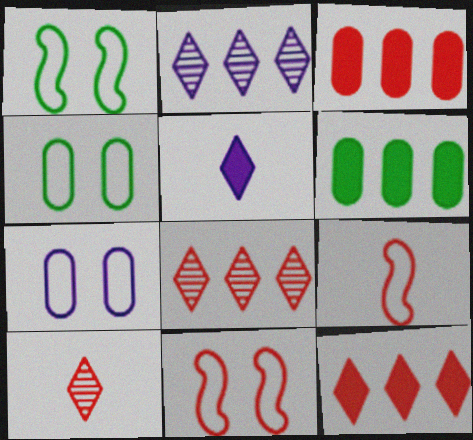[[3, 10, 11]]